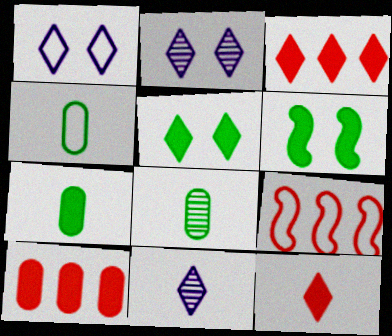[[1, 4, 9], 
[2, 7, 9], 
[4, 7, 8]]